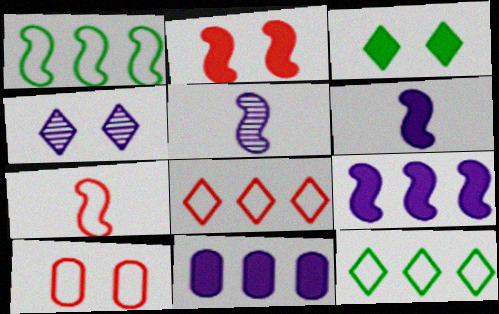[[1, 2, 5], 
[7, 8, 10]]